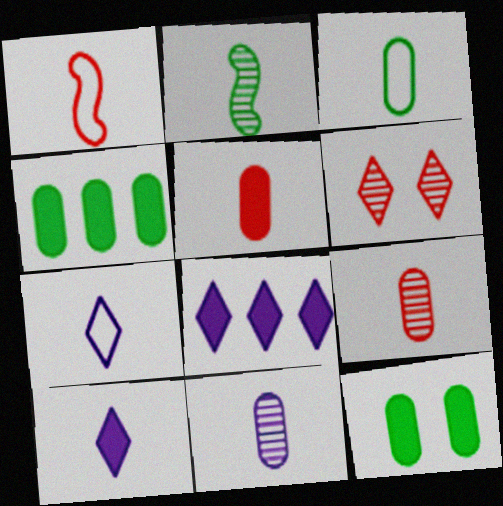[[1, 3, 7], 
[2, 5, 7], 
[3, 5, 11]]